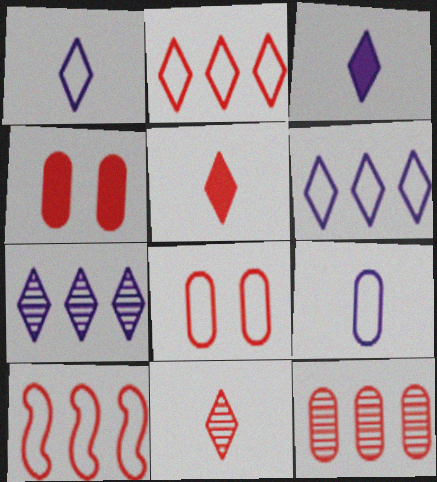[[4, 10, 11]]